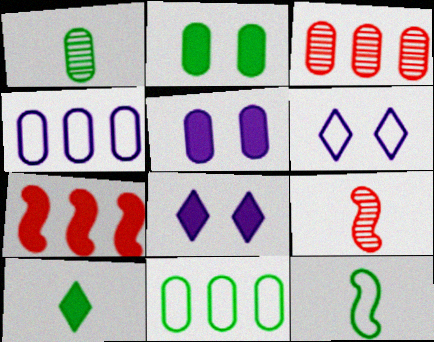[[1, 2, 11], 
[1, 6, 7], 
[1, 10, 12], 
[3, 8, 12], 
[5, 7, 10], 
[8, 9, 11]]